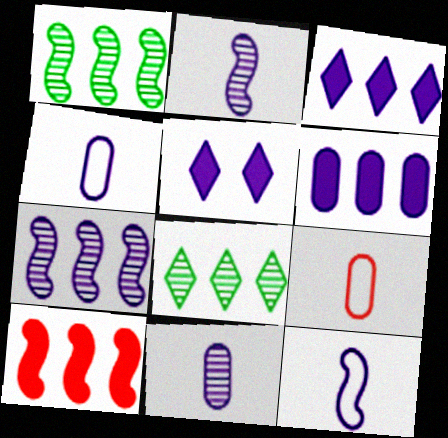[[1, 5, 9], 
[4, 5, 7]]